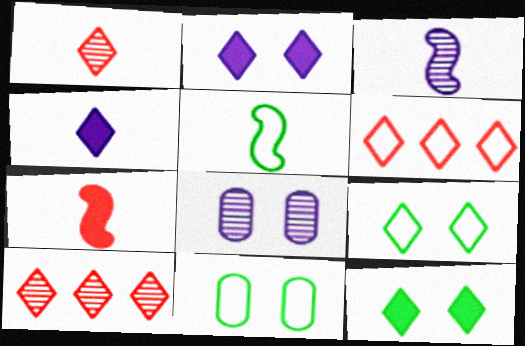[[3, 5, 7], 
[4, 9, 10]]